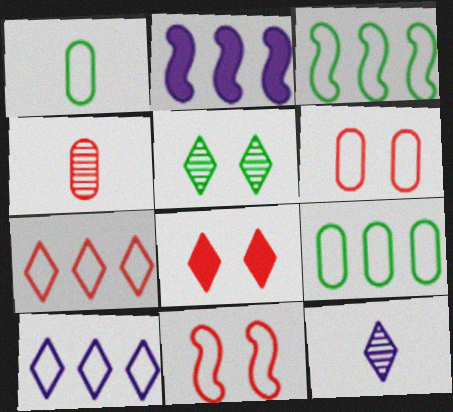[[1, 10, 11]]